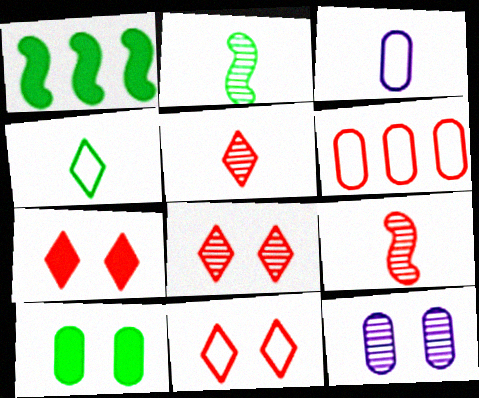[[1, 3, 8], 
[6, 7, 9], 
[7, 8, 11]]